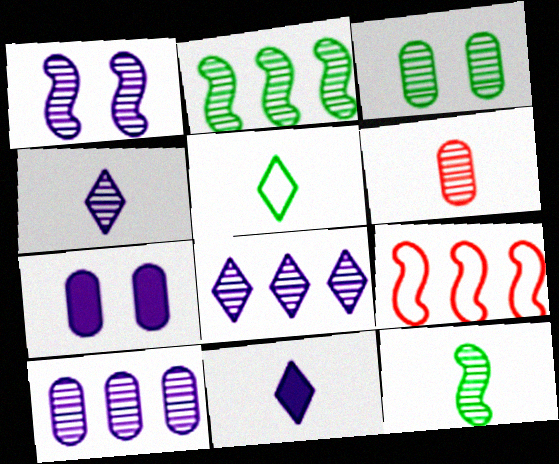[[1, 4, 10], 
[3, 6, 10], 
[3, 9, 11], 
[4, 6, 12]]